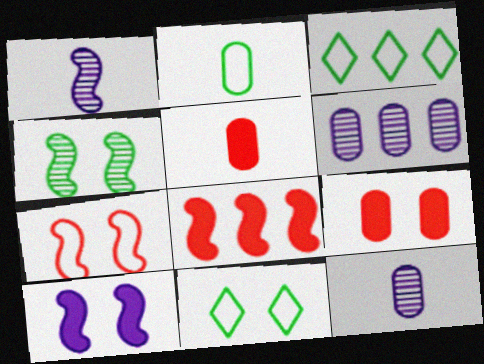[[1, 3, 9], 
[2, 5, 12], 
[2, 6, 9], 
[3, 6, 8], 
[4, 7, 10], 
[8, 11, 12]]